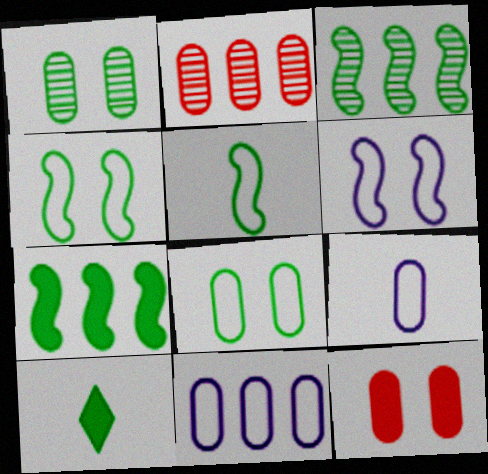[[2, 6, 10], 
[3, 8, 10]]